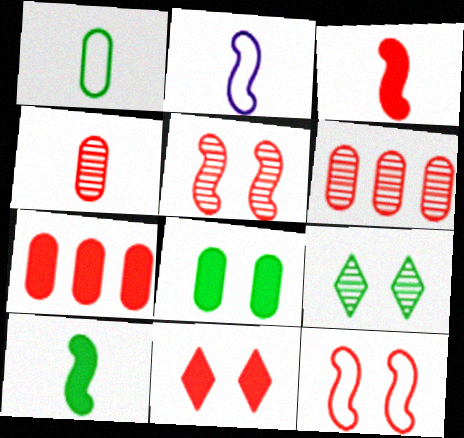[[2, 7, 9], 
[3, 7, 11]]